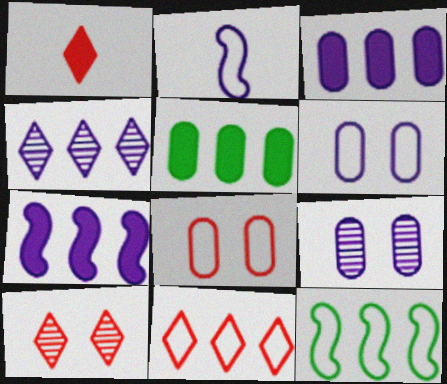[[1, 9, 12], 
[1, 10, 11], 
[2, 5, 10]]